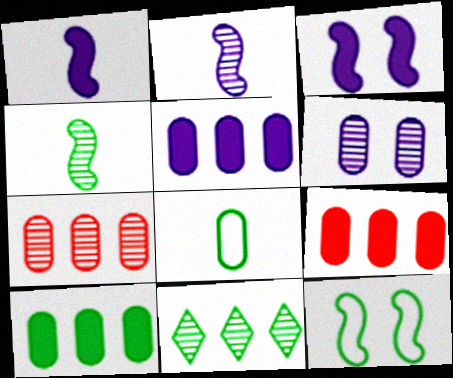[[5, 9, 10], 
[6, 8, 9]]